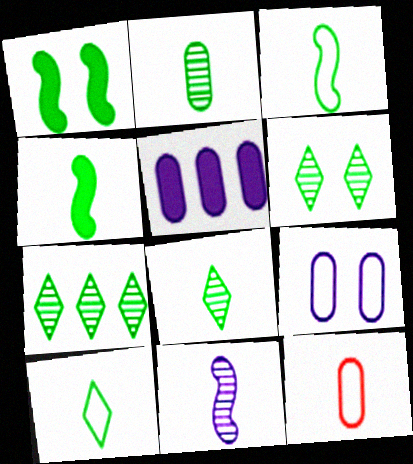[[2, 4, 10], 
[6, 7, 8]]